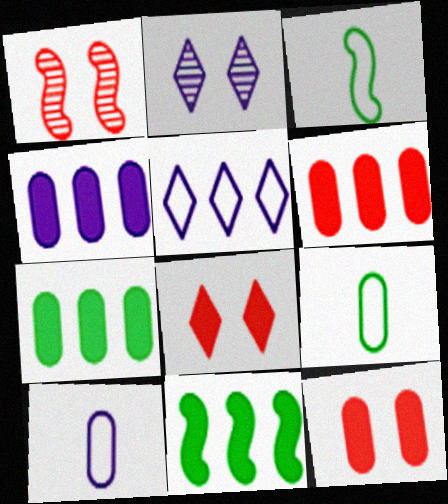[[2, 3, 6], 
[4, 6, 7]]